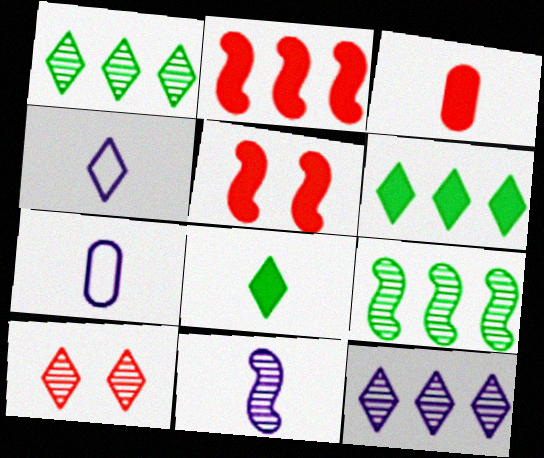[[1, 5, 7], 
[4, 6, 10]]